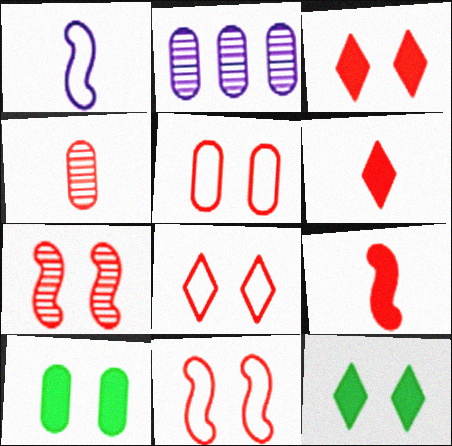[[3, 5, 7], 
[5, 8, 11]]